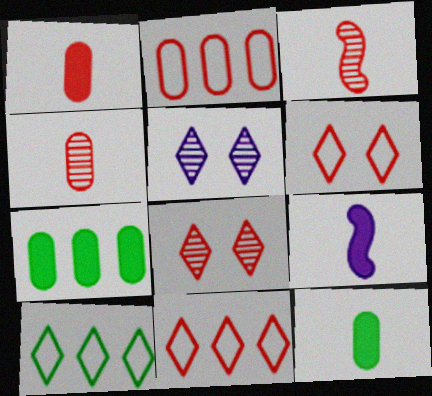[]